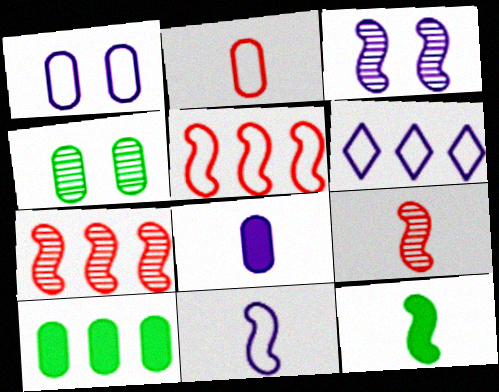[[1, 6, 11], 
[3, 5, 12], 
[3, 6, 8], 
[6, 7, 10], 
[9, 11, 12]]